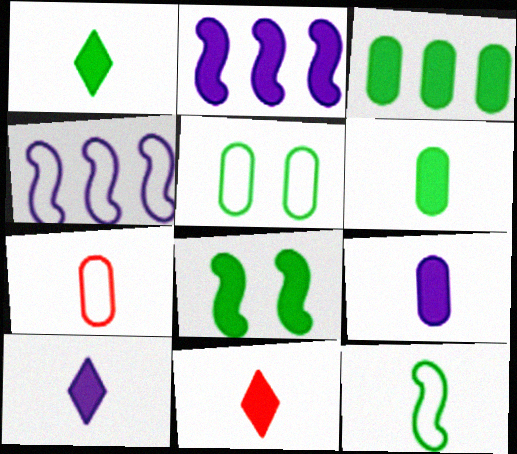[[1, 3, 8], 
[1, 10, 11]]